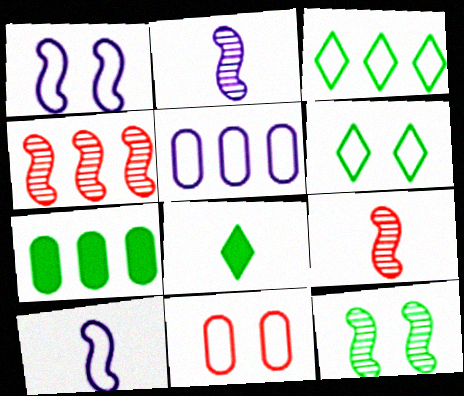[[1, 6, 11], 
[2, 4, 12], 
[3, 10, 11]]